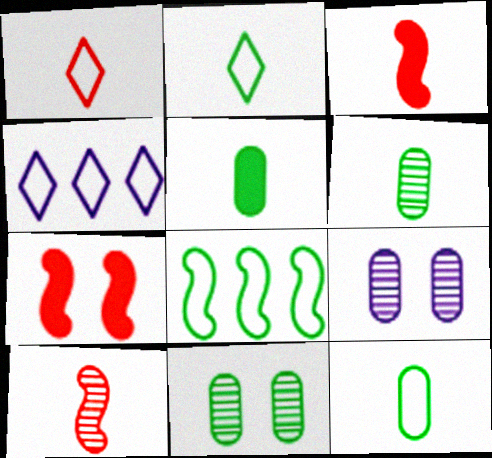[[3, 4, 11], 
[4, 6, 7], 
[5, 6, 12]]